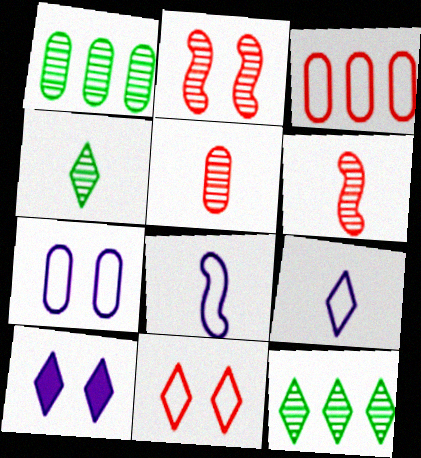[]